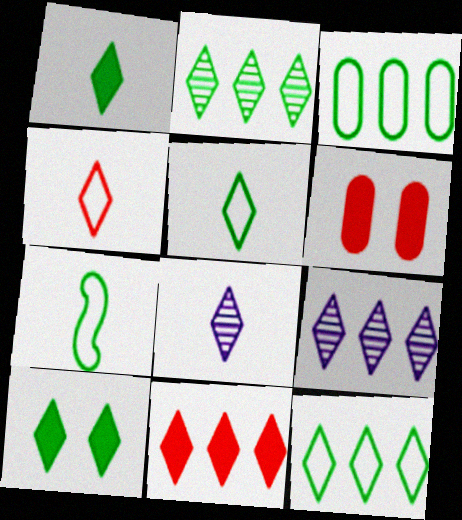[[1, 4, 8], 
[2, 5, 10], 
[4, 9, 10], 
[6, 7, 9], 
[9, 11, 12]]